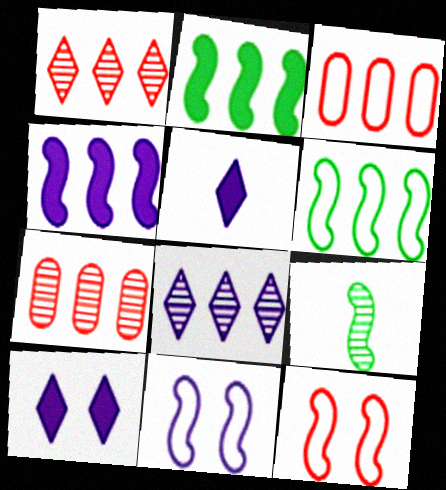[[2, 3, 8], 
[3, 9, 10], 
[4, 9, 12]]